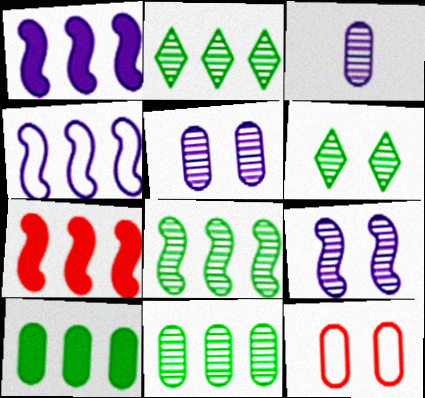[[2, 8, 11], 
[3, 10, 12], 
[4, 7, 8]]